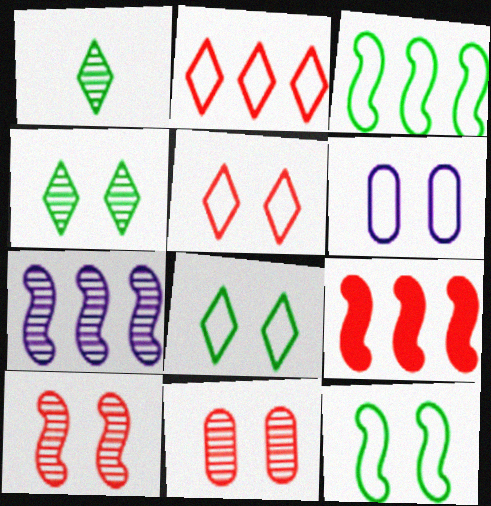[[1, 6, 9], 
[1, 7, 11], 
[3, 7, 9], 
[5, 6, 12]]